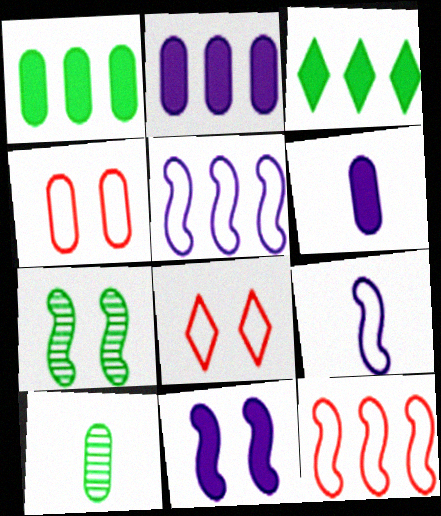[[2, 4, 10]]